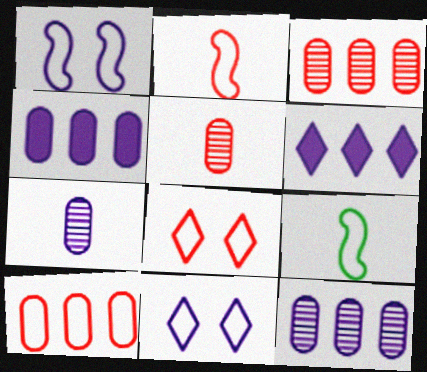[[1, 6, 7], 
[2, 8, 10], 
[9, 10, 11]]